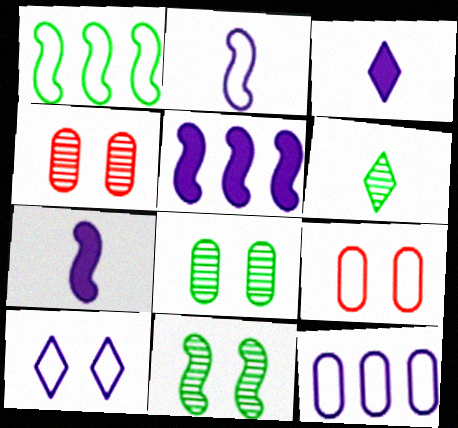[[1, 3, 4], 
[2, 10, 12], 
[5, 6, 9]]